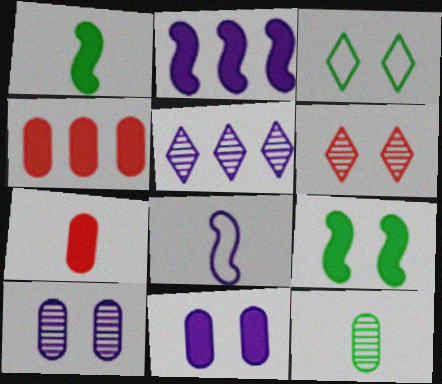[[5, 8, 11]]